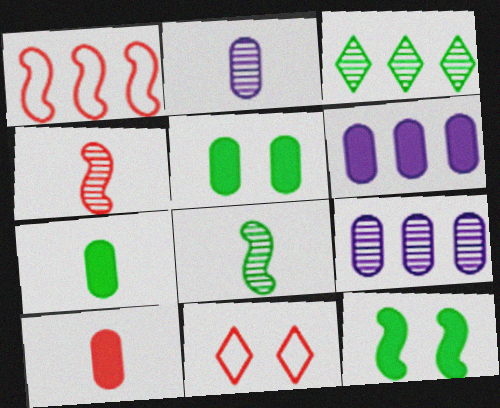[[1, 3, 6], 
[5, 6, 10], 
[6, 8, 11]]